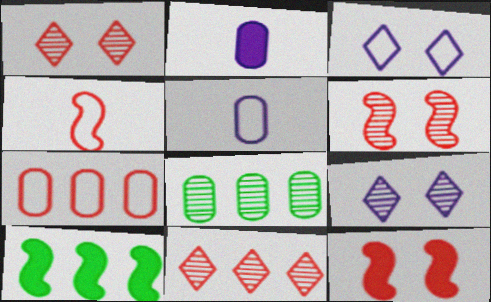[[1, 5, 10]]